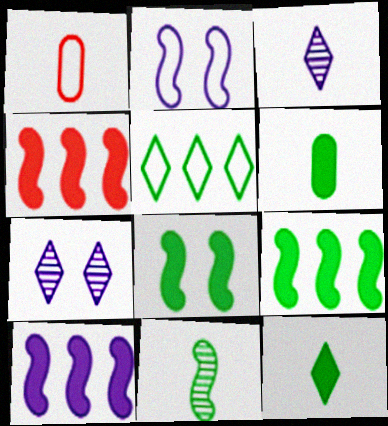[[1, 2, 5], 
[1, 7, 9], 
[2, 4, 11], 
[4, 9, 10]]